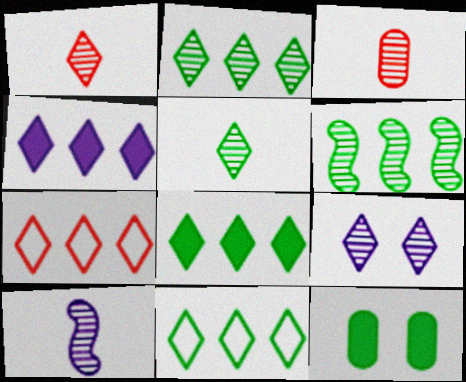[[1, 2, 9], 
[2, 4, 7], 
[2, 8, 11], 
[3, 5, 10], 
[3, 6, 9], 
[7, 10, 12]]